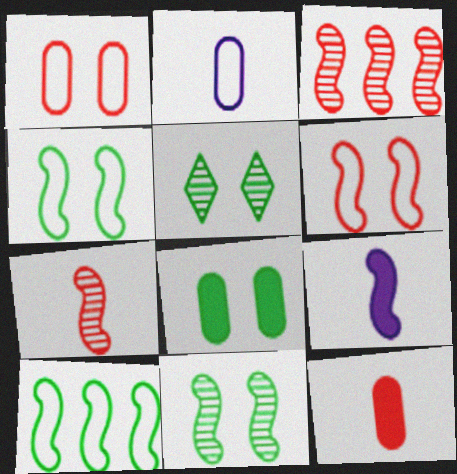[[3, 4, 9], 
[4, 5, 8]]